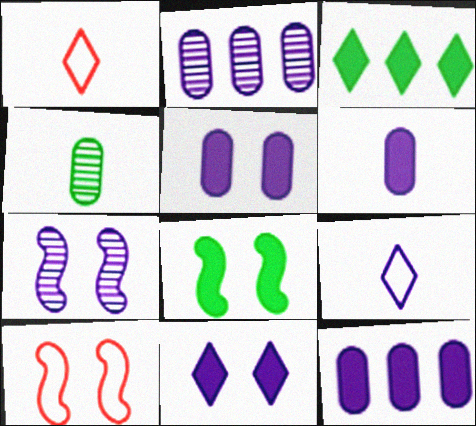[[1, 2, 8], 
[5, 6, 12], 
[7, 8, 10], 
[7, 9, 12]]